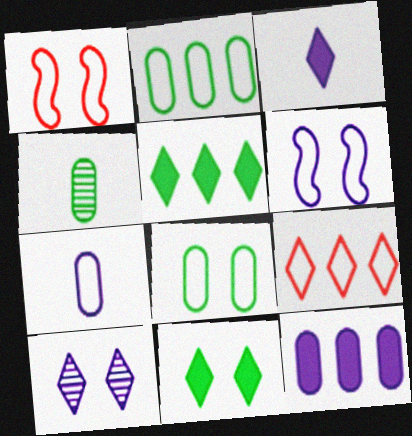[]